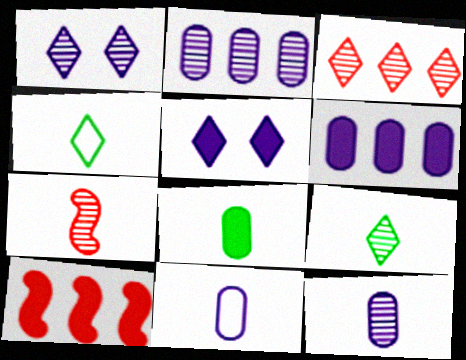[[1, 3, 9], 
[3, 4, 5], 
[5, 8, 10], 
[7, 9, 12]]